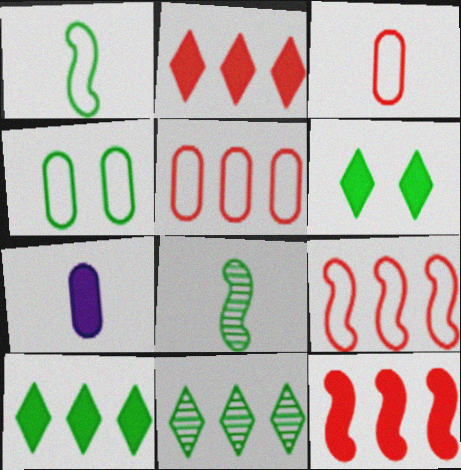[[4, 8, 10], 
[6, 7, 12]]